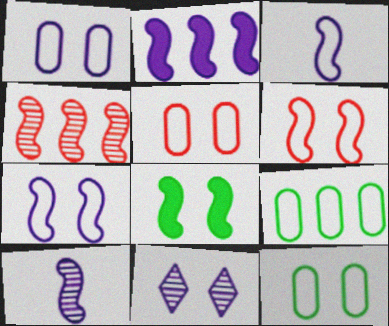[[1, 5, 12], 
[2, 7, 10], 
[3, 4, 8], 
[5, 8, 11]]